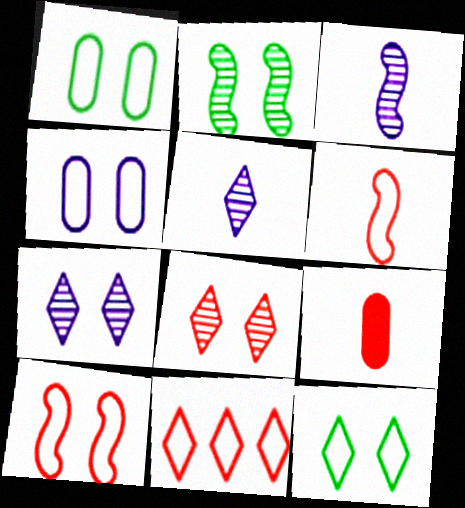[[4, 10, 12]]